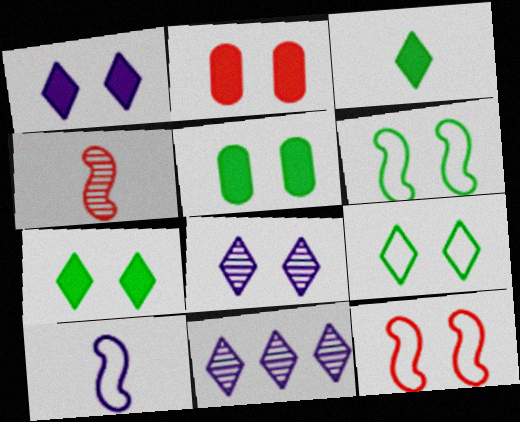[[2, 6, 8], 
[5, 8, 12]]